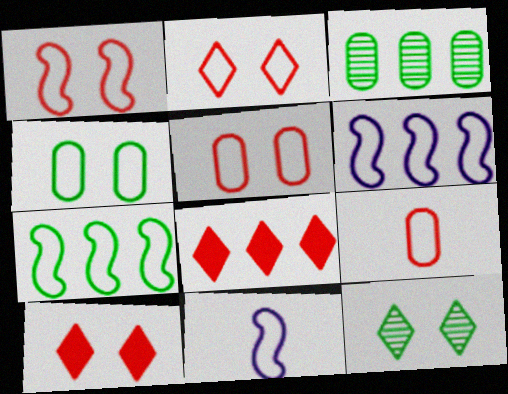[[1, 2, 5], 
[1, 7, 11], 
[3, 6, 8], 
[3, 10, 11]]